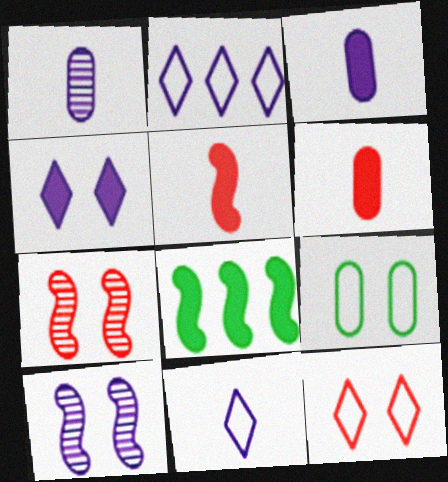[[1, 8, 12], 
[2, 3, 10], 
[4, 6, 8], 
[4, 7, 9]]